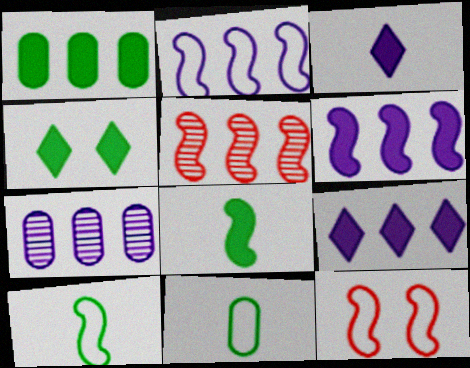[[1, 4, 8], 
[2, 7, 9], 
[2, 10, 12]]